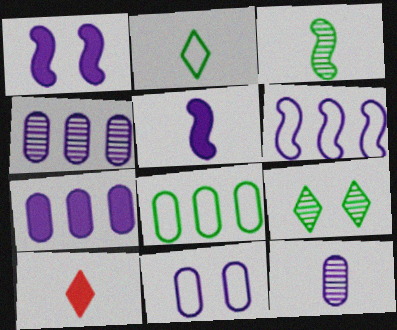[[7, 11, 12]]